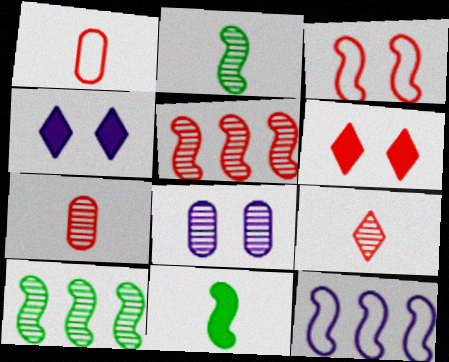[[1, 4, 10], 
[1, 5, 6], 
[8, 9, 10]]